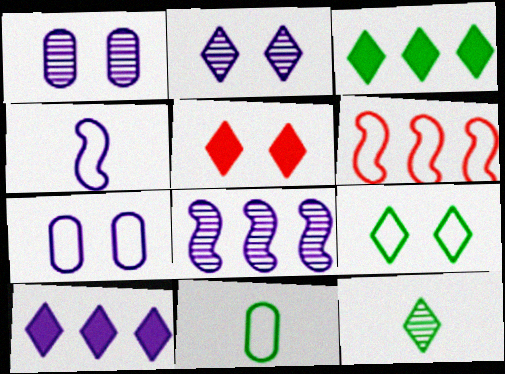[[1, 4, 10], 
[2, 5, 9], 
[3, 9, 12], 
[5, 8, 11]]